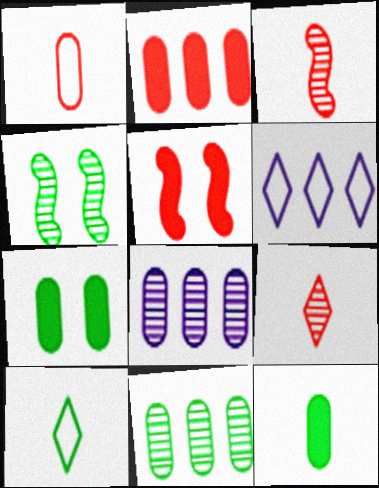[[1, 7, 8], 
[3, 6, 7], 
[4, 8, 9], 
[5, 8, 10]]